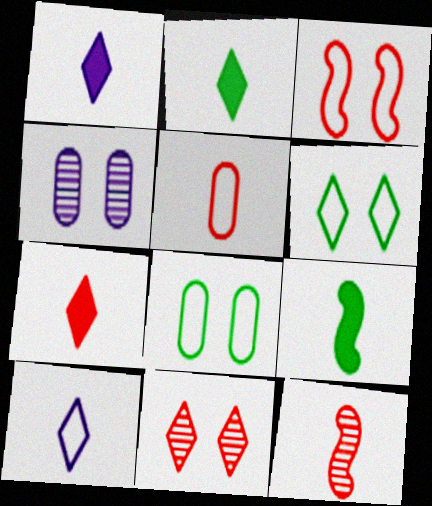[[1, 2, 7], 
[5, 7, 12]]